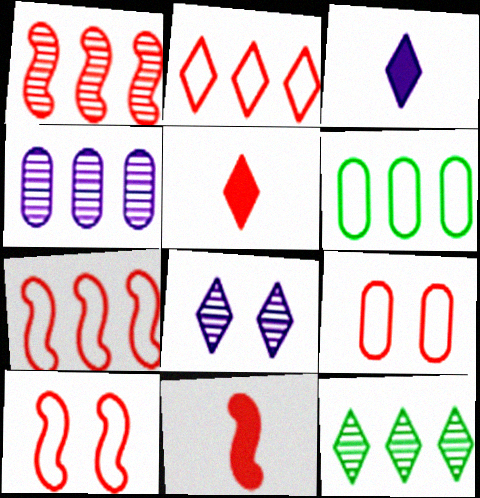[[1, 4, 12], 
[1, 5, 9], 
[1, 10, 11], 
[6, 8, 11]]